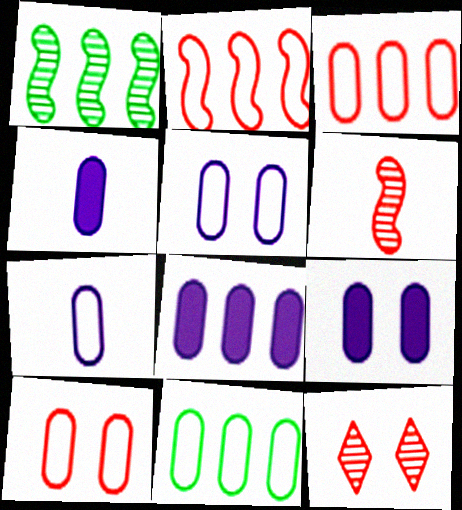[[4, 8, 9], 
[7, 10, 11]]